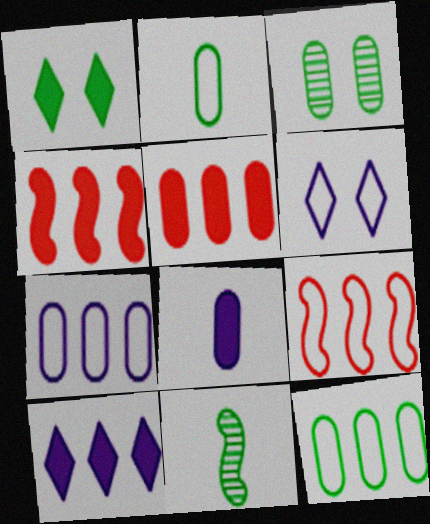[[1, 4, 8], 
[1, 11, 12], 
[2, 6, 9], 
[5, 6, 11]]